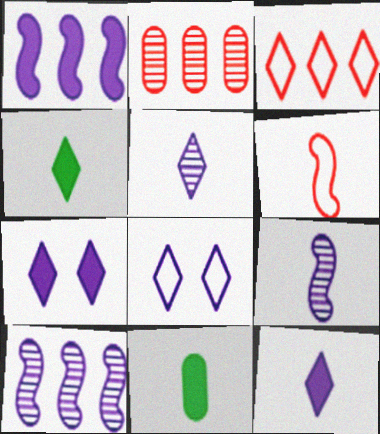[[5, 6, 11]]